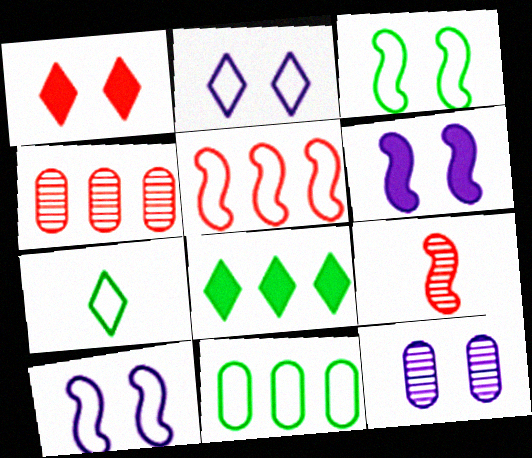[[1, 3, 12], 
[2, 6, 12], 
[3, 7, 11], 
[4, 6, 7]]